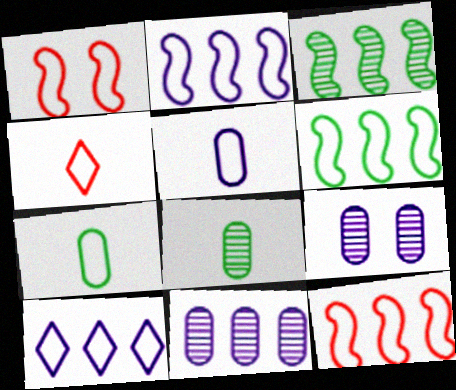[[1, 7, 10], 
[2, 6, 12]]